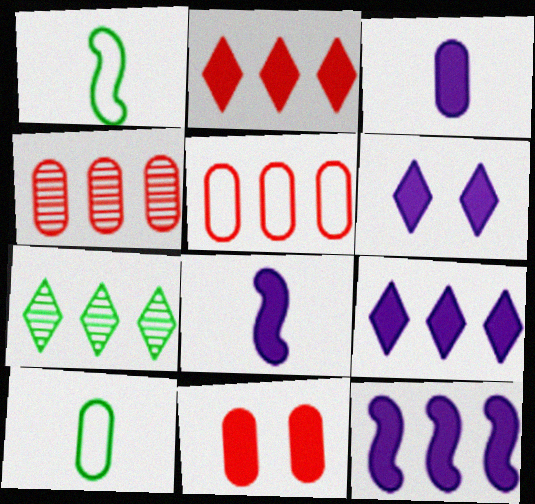[[1, 4, 6], 
[3, 6, 12], 
[5, 7, 12]]